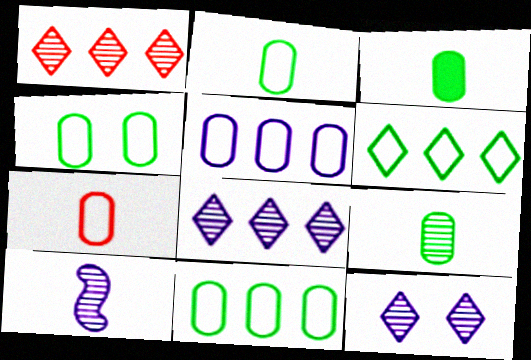[[2, 3, 9], 
[2, 4, 11], 
[4, 5, 7]]